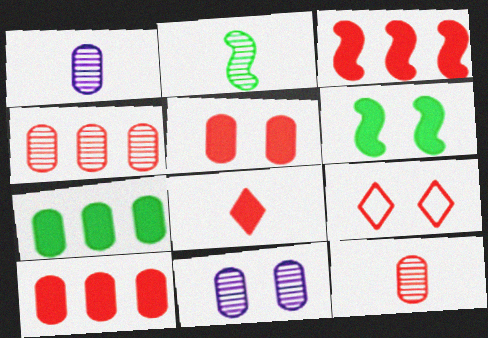[[3, 5, 8], 
[3, 9, 12], 
[6, 9, 11]]